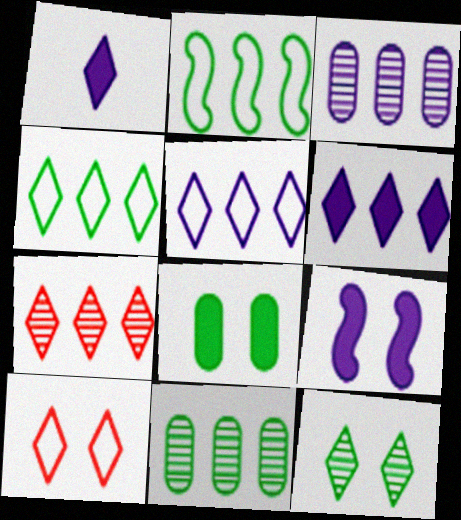[[4, 6, 7]]